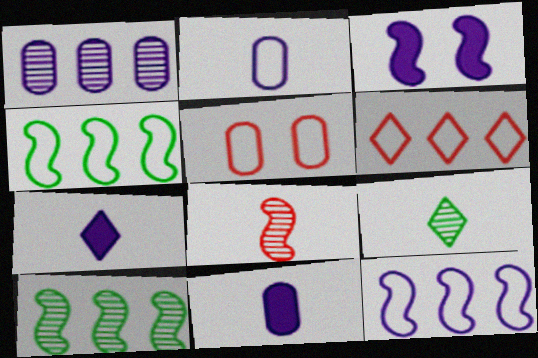[[3, 4, 8], 
[5, 7, 10]]